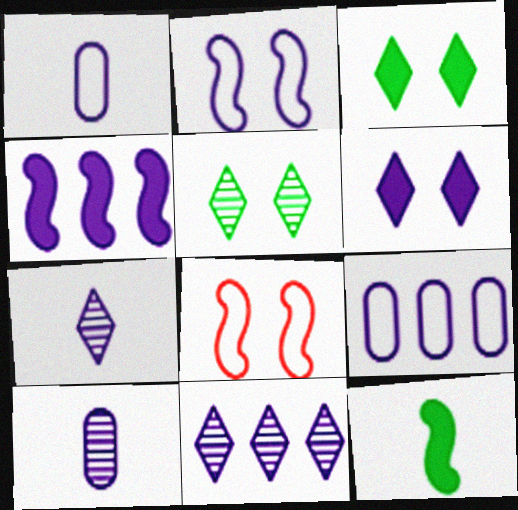[[4, 9, 11]]